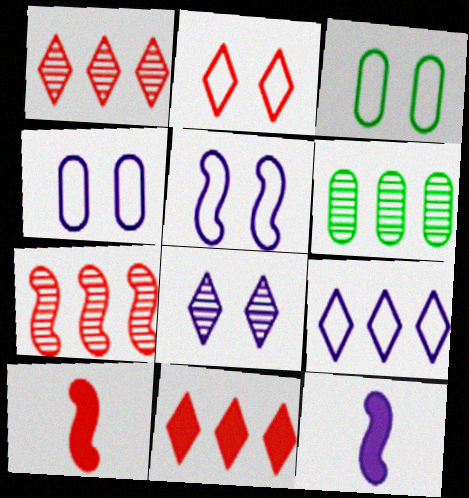[[1, 3, 12], 
[2, 3, 5], 
[2, 6, 12]]